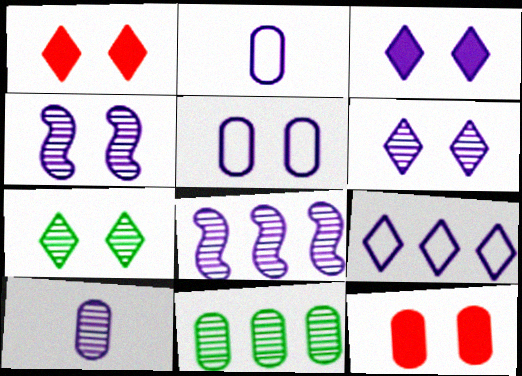[[2, 3, 8], 
[2, 11, 12], 
[3, 4, 5], 
[6, 8, 10]]